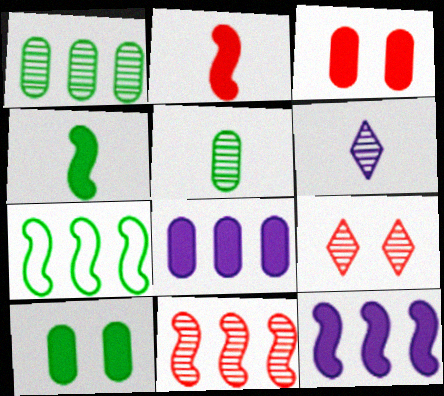[[3, 6, 7], 
[7, 11, 12]]